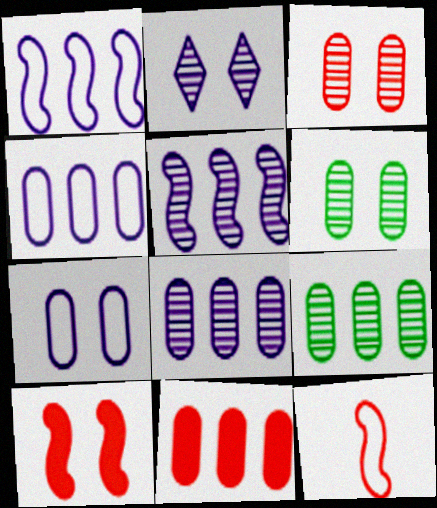[[4, 9, 11]]